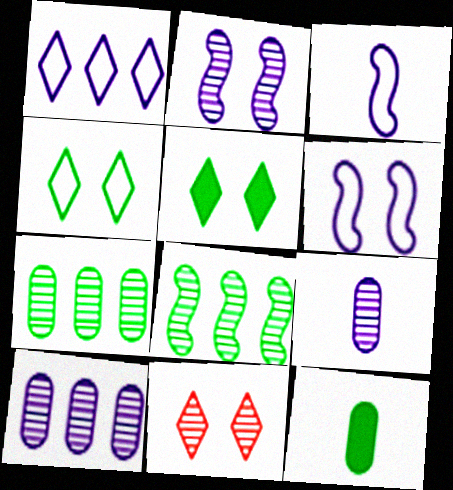[[4, 8, 12], 
[8, 9, 11]]